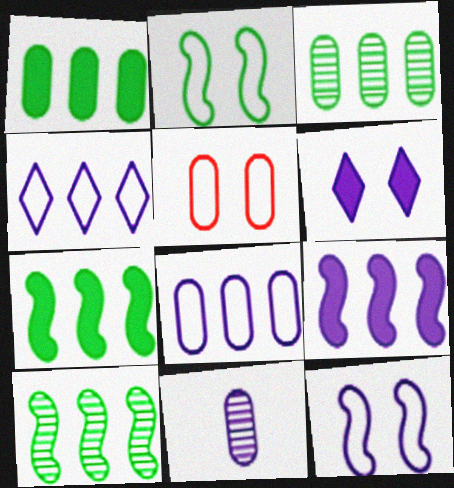[[1, 5, 11]]